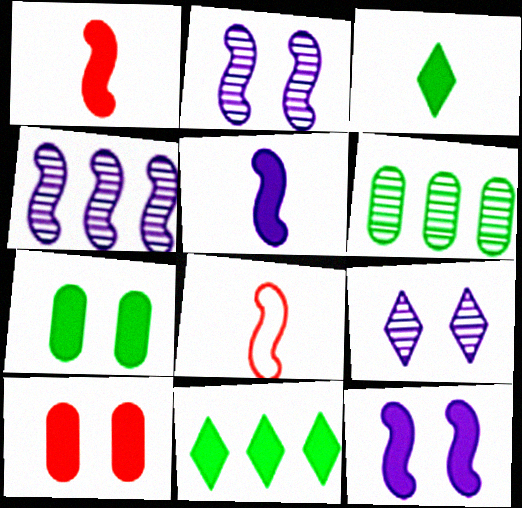[[5, 10, 11]]